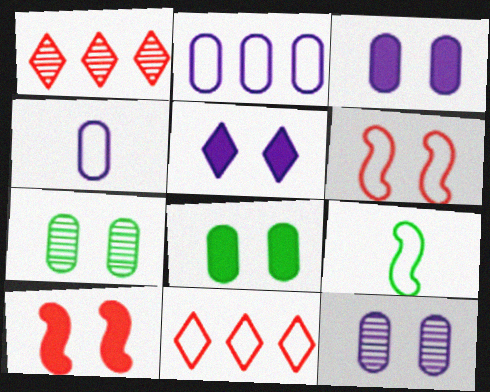[[1, 3, 9], 
[5, 6, 7], 
[5, 8, 10]]